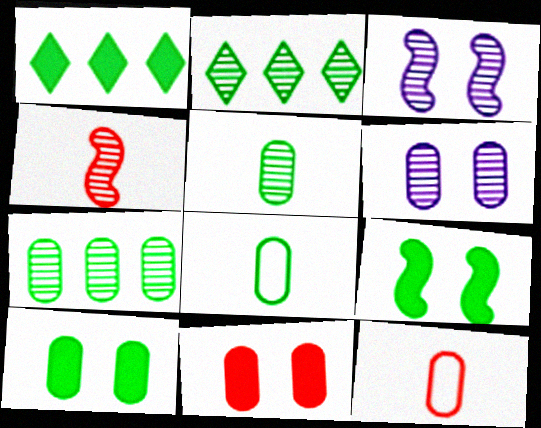[[1, 3, 12], 
[2, 4, 6], 
[2, 8, 9], 
[7, 8, 10]]